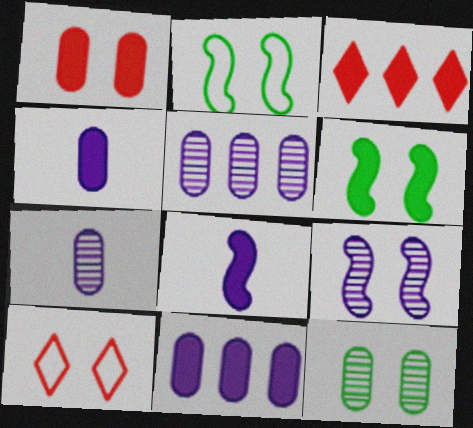[[2, 3, 7], 
[3, 4, 6]]